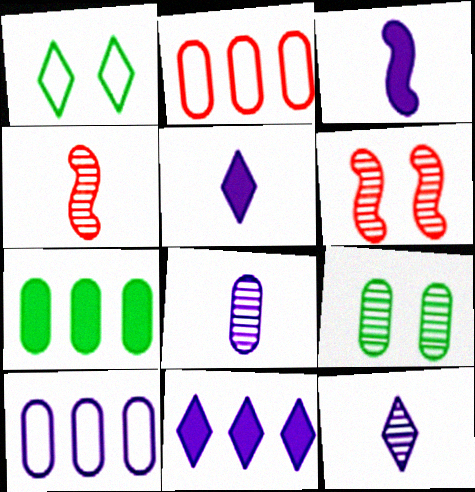[]